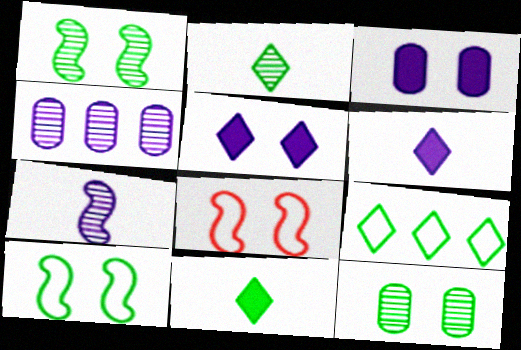[[4, 8, 11], 
[5, 8, 12]]